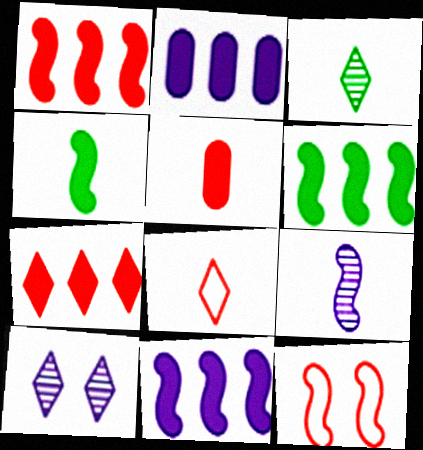[[1, 6, 11], 
[2, 3, 12], 
[2, 6, 7], 
[6, 9, 12]]